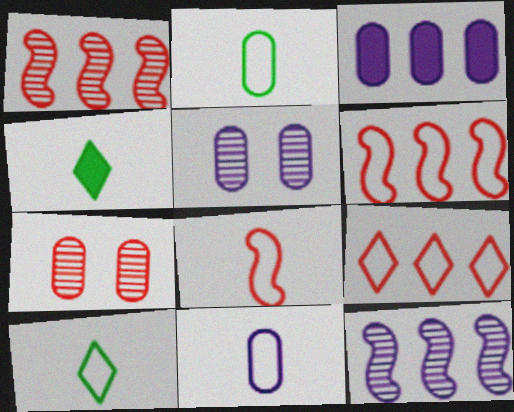[[2, 3, 7], 
[3, 5, 11], 
[4, 5, 6], 
[8, 10, 11]]